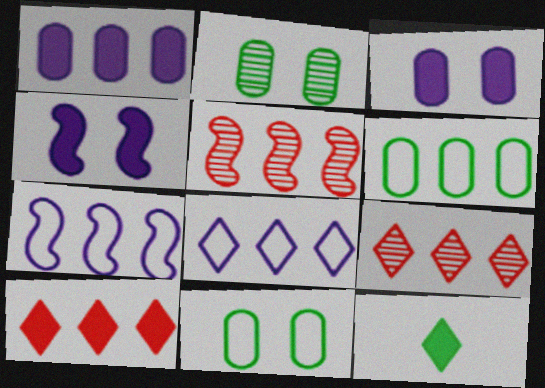[]